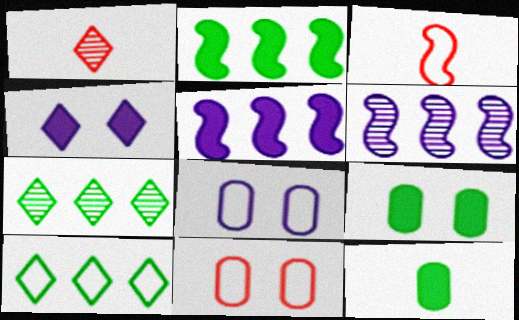[[1, 2, 8], 
[1, 4, 10], 
[3, 8, 10]]